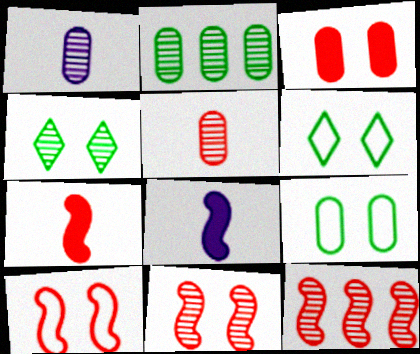[[1, 4, 12], 
[7, 10, 12]]